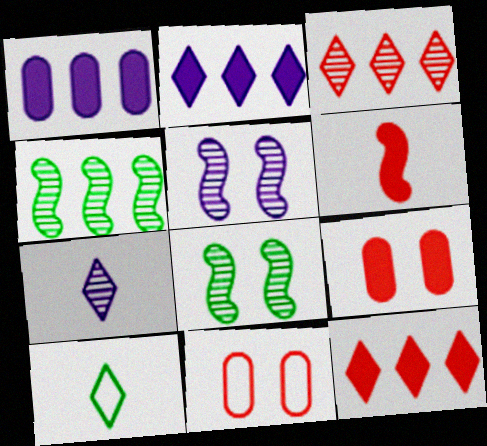[[3, 6, 11], 
[6, 9, 12]]